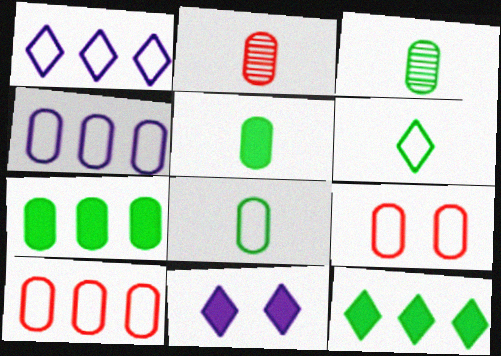[[3, 5, 8], 
[4, 8, 9]]